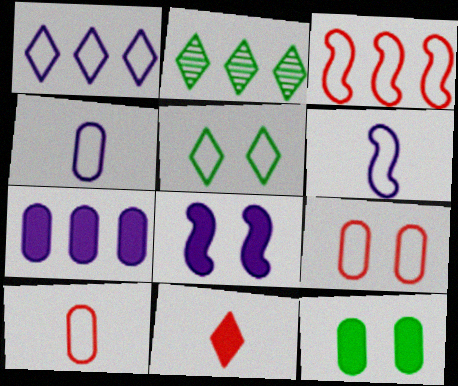[[2, 3, 7], 
[2, 8, 10], 
[3, 4, 5]]